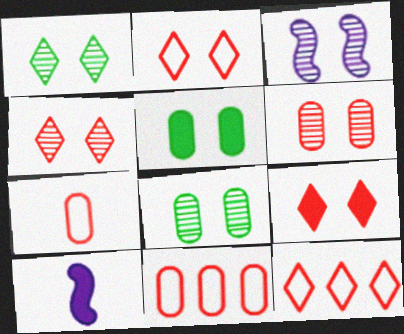[[1, 3, 6], 
[1, 10, 11], 
[2, 3, 5], 
[2, 4, 9], 
[3, 4, 8], 
[8, 10, 12]]